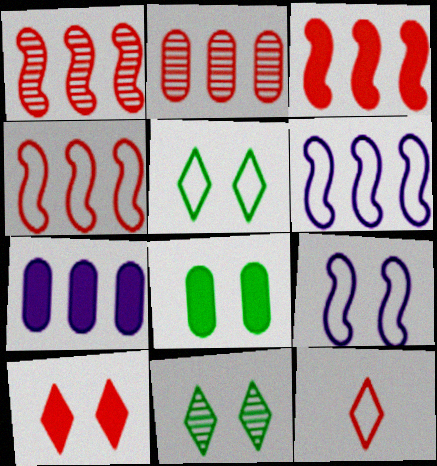[[1, 3, 4]]